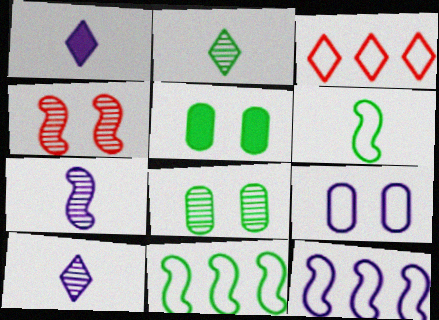[[2, 5, 11], 
[3, 5, 7], 
[3, 6, 9]]